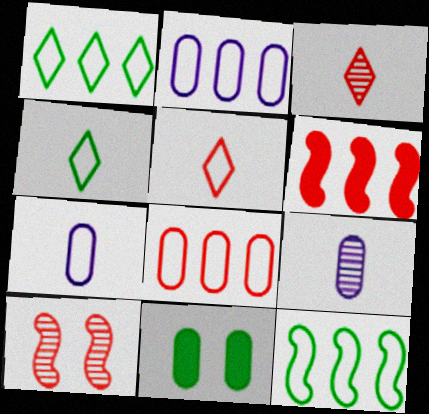[[8, 9, 11]]